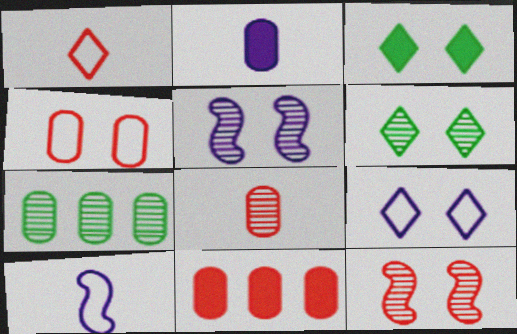[[1, 11, 12], 
[2, 4, 7], 
[3, 4, 5], 
[4, 8, 11], 
[6, 10, 11]]